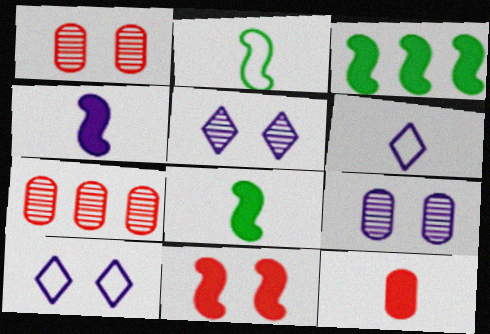[[1, 3, 6], 
[3, 4, 11], 
[7, 8, 10]]